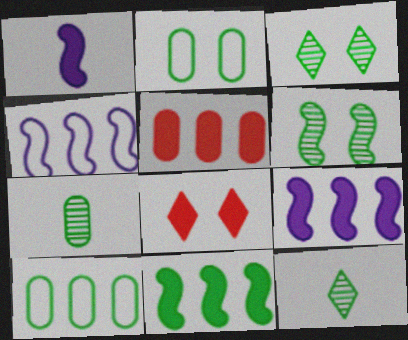[[2, 11, 12], 
[4, 7, 8]]